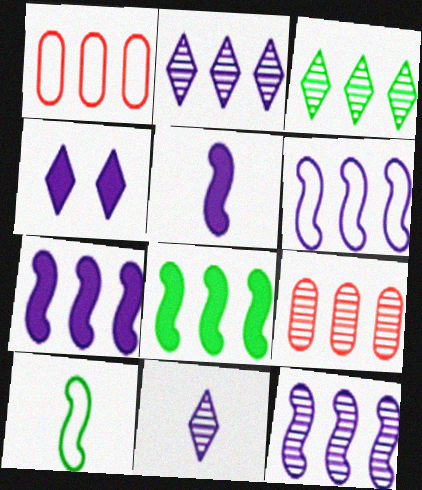[[1, 2, 8], 
[1, 3, 7], 
[3, 9, 12], 
[4, 9, 10], 
[6, 7, 12]]